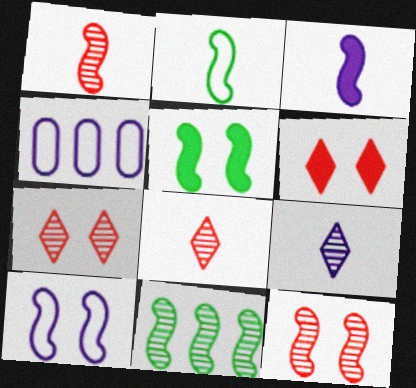[[1, 2, 3], 
[2, 5, 11], 
[4, 5, 8], 
[5, 10, 12]]